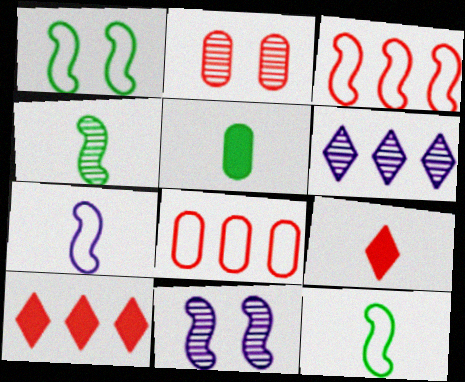[[1, 3, 7], 
[2, 3, 9], 
[2, 4, 6]]